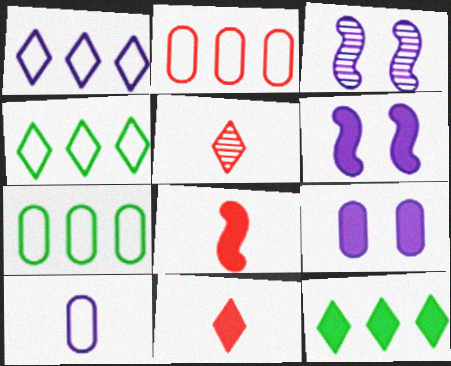[[3, 7, 11], 
[5, 6, 7], 
[8, 9, 12]]